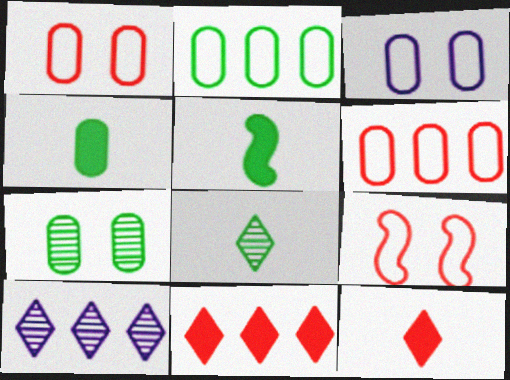[[1, 5, 10], 
[2, 4, 7], 
[4, 9, 10]]